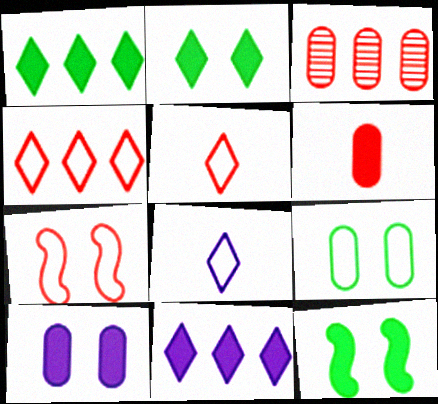[[3, 8, 12], 
[6, 11, 12]]